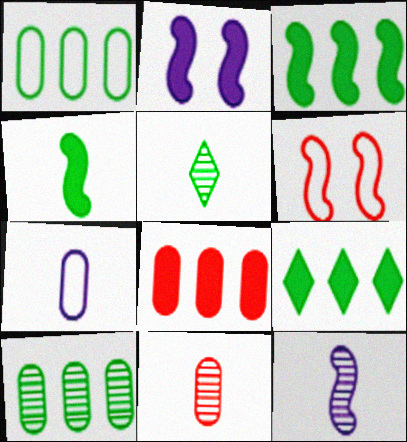[[3, 6, 12], 
[5, 11, 12]]